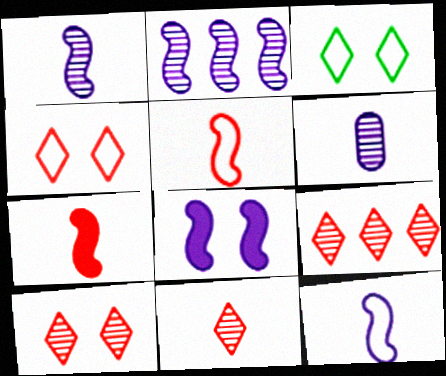[[2, 8, 12], 
[9, 10, 11]]